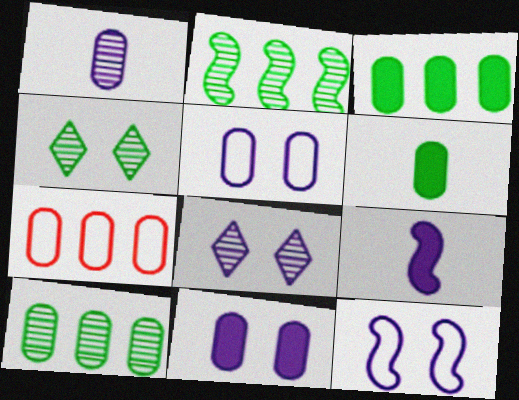[[4, 7, 9], 
[8, 11, 12]]